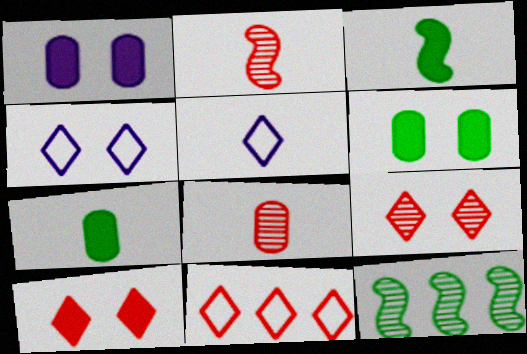[[2, 5, 7], 
[3, 5, 8]]